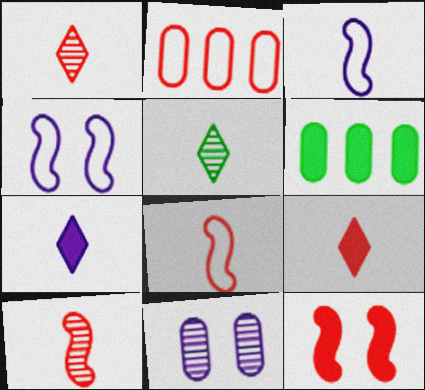[[1, 2, 12], 
[1, 4, 6], 
[6, 7, 12]]